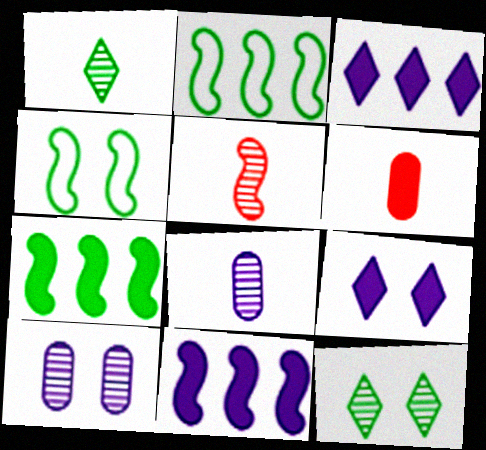[[1, 5, 8], 
[4, 5, 11], 
[6, 7, 9]]